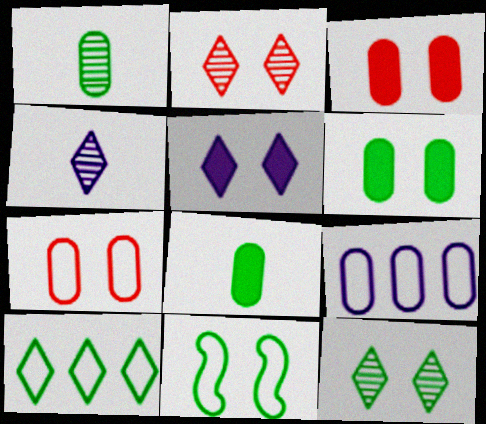[[1, 3, 9], 
[6, 11, 12]]